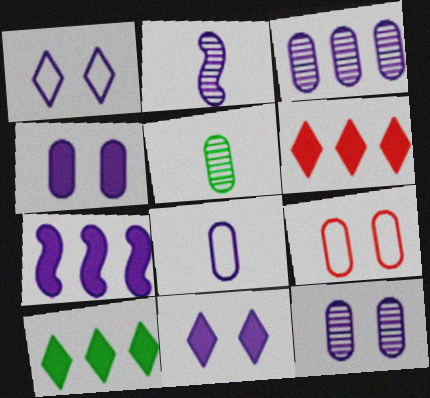[[2, 9, 10], 
[3, 4, 8]]